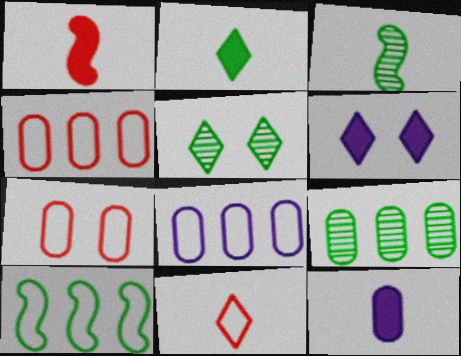[[1, 2, 12], 
[1, 5, 8], 
[3, 4, 6], 
[3, 5, 9], 
[3, 11, 12], 
[7, 9, 12]]